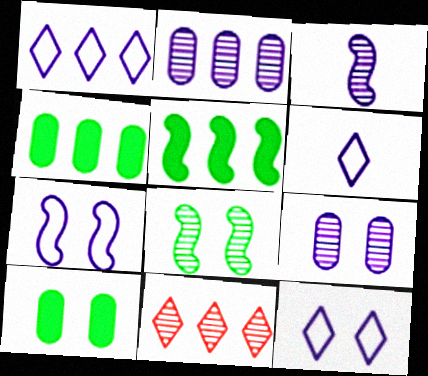[[1, 6, 12]]